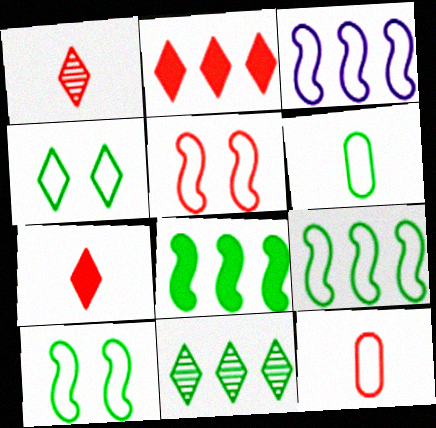[[3, 4, 12], 
[4, 6, 9]]